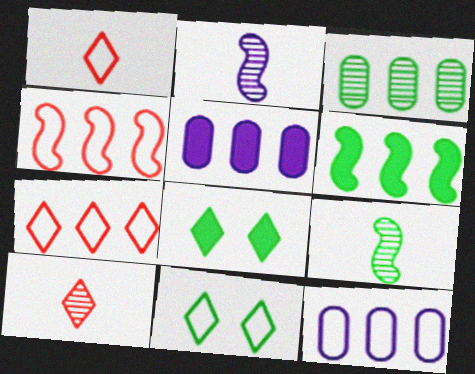[]